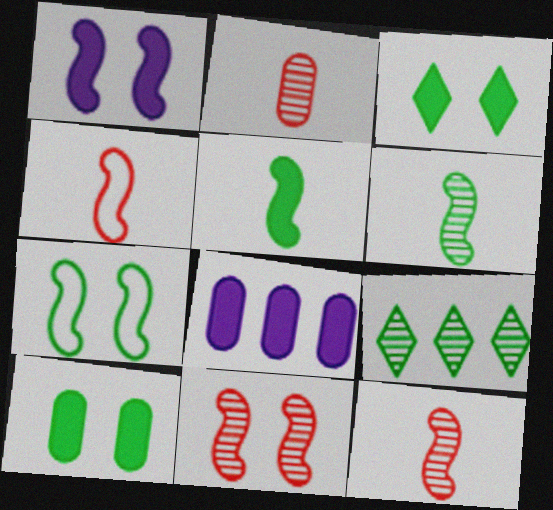[[1, 7, 11]]